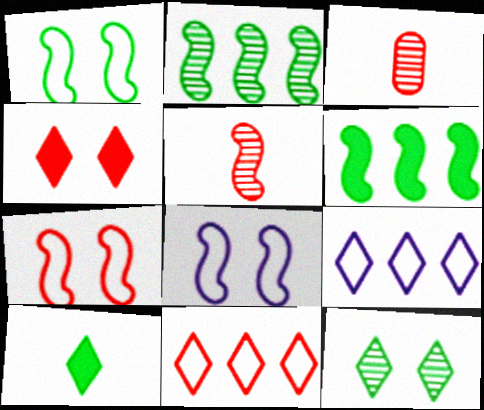[[1, 7, 8], 
[5, 6, 8]]